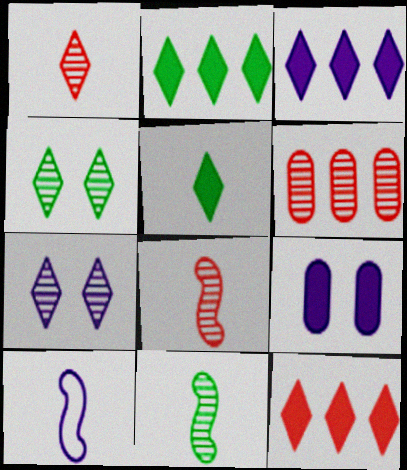[[2, 3, 12], 
[6, 7, 11]]